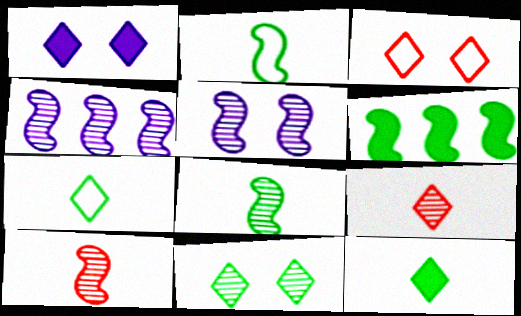[[1, 3, 11]]